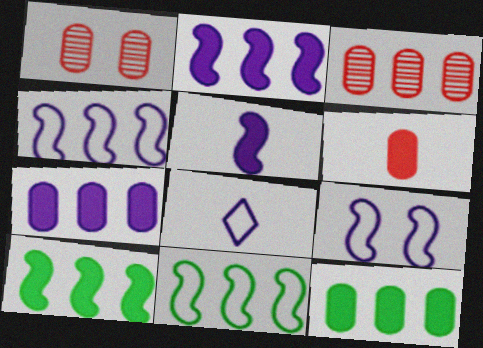[[1, 8, 10]]